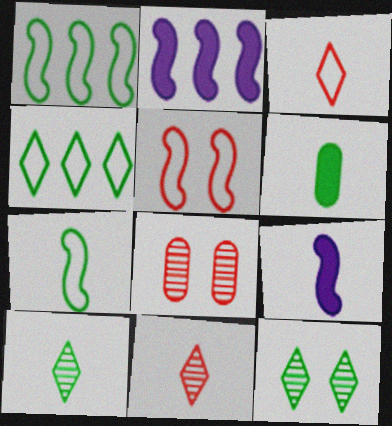[[1, 6, 12], 
[4, 8, 9], 
[6, 7, 10]]